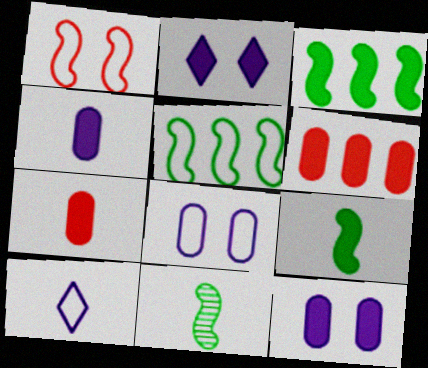[[2, 3, 7], 
[2, 6, 9], 
[7, 10, 11]]